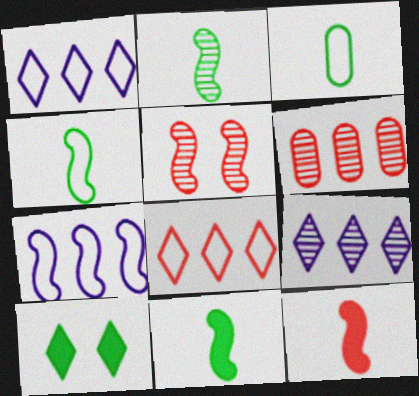[[2, 4, 11], 
[5, 7, 11]]